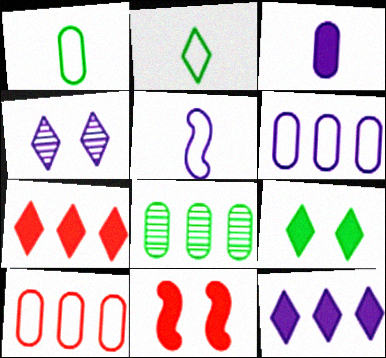[[2, 4, 7]]